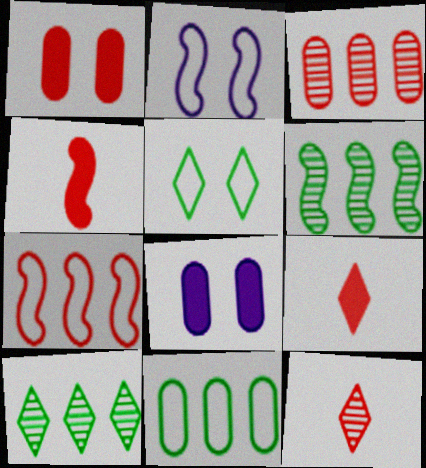[[1, 7, 12], 
[2, 4, 6]]